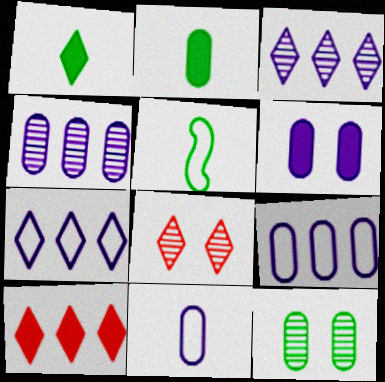[[1, 7, 8], 
[4, 6, 11]]